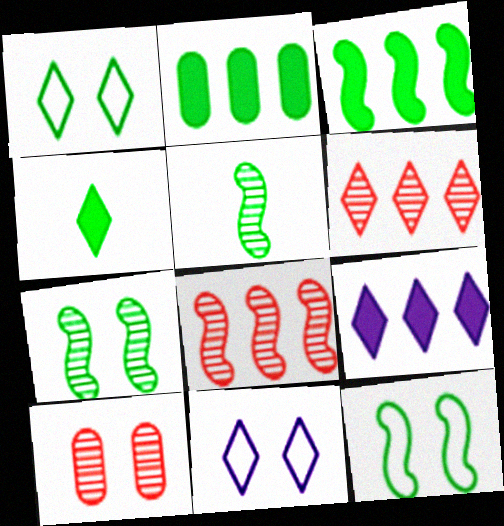[[1, 2, 5], 
[3, 5, 12], 
[4, 6, 11]]